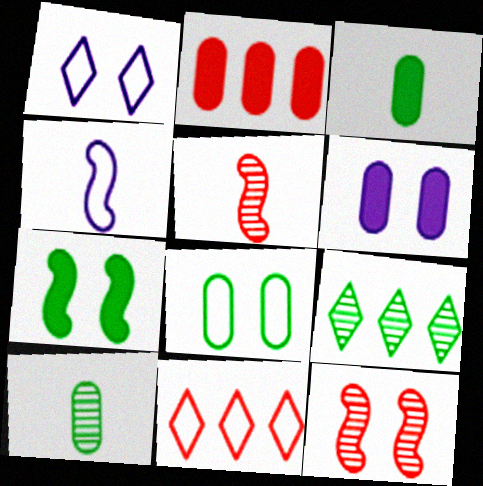[[2, 3, 6], 
[4, 8, 11]]